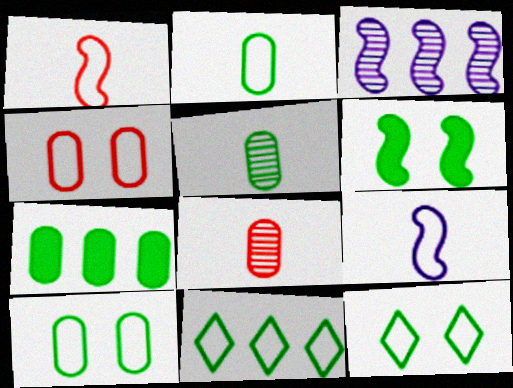[[1, 3, 6], 
[4, 9, 11], 
[5, 6, 11], 
[5, 7, 10]]